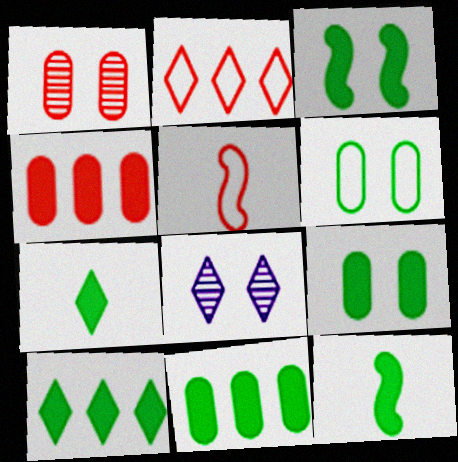[[2, 7, 8], 
[3, 7, 11], 
[5, 8, 11], 
[9, 10, 12]]